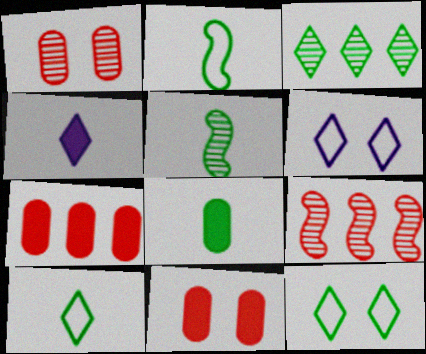[[5, 6, 7], 
[5, 8, 10], 
[6, 8, 9]]